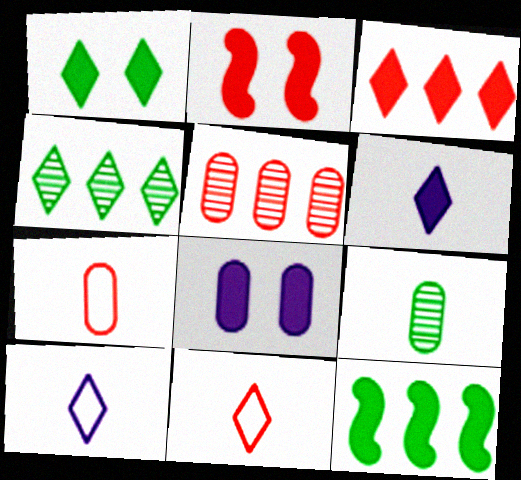[[1, 2, 8], 
[1, 3, 6], 
[2, 5, 11]]